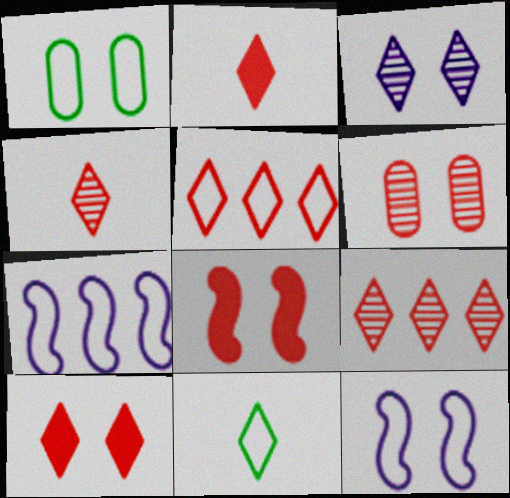[[1, 3, 8], 
[4, 5, 10]]